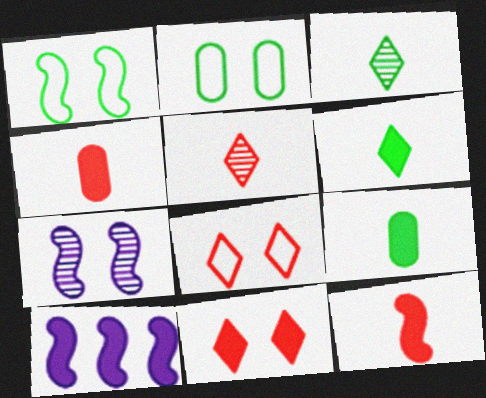[[2, 5, 10], 
[2, 7, 11], 
[9, 10, 11]]